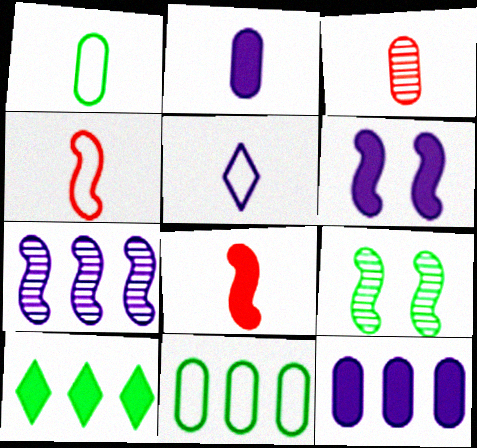[[1, 2, 3], 
[1, 4, 5], 
[1, 9, 10]]